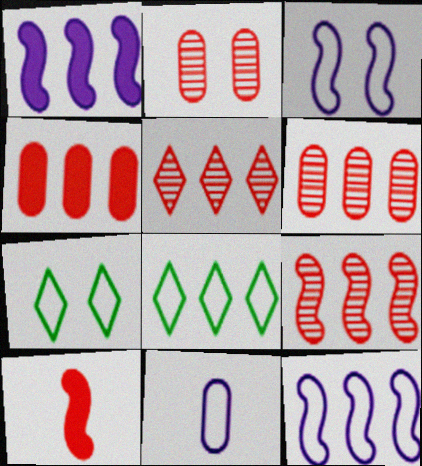[[1, 6, 8], 
[5, 6, 9]]